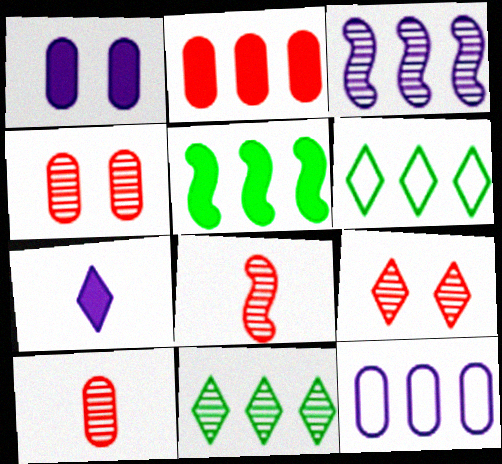[[1, 6, 8], 
[2, 3, 6], 
[6, 7, 9]]